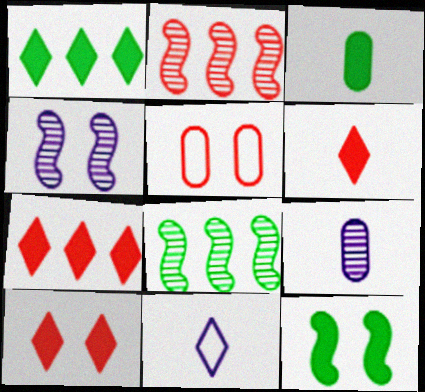[[1, 3, 12], 
[2, 5, 6], 
[6, 7, 10]]